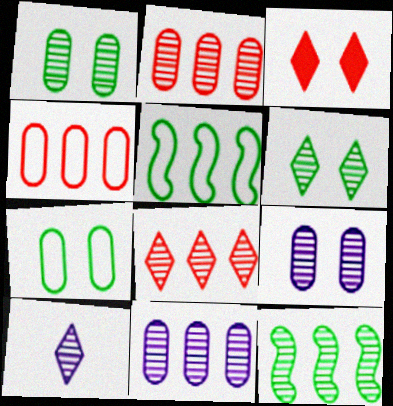[[6, 8, 10], 
[8, 11, 12]]